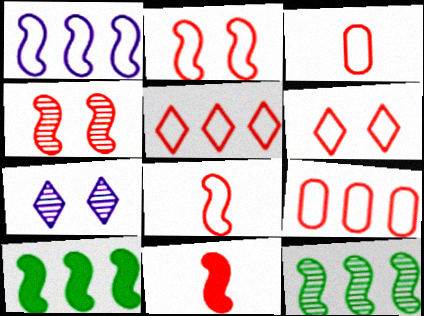[[2, 3, 5], 
[3, 7, 10], 
[6, 8, 9]]